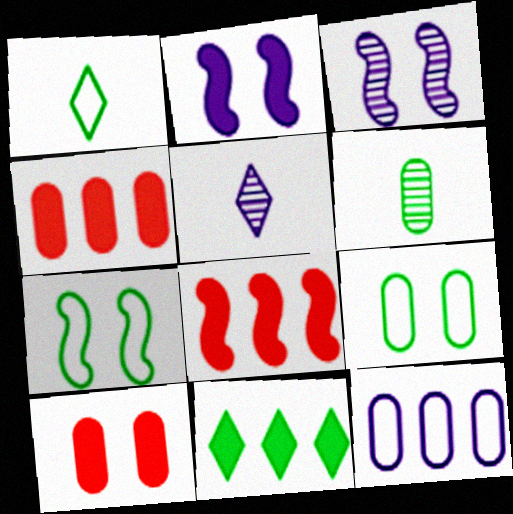[[1, 3, 4], 
[2, 5, 12], 
[4, 5, 7], 
[5, 8, 9], 
[6, 7, 11], 
[6, 10, 12]]